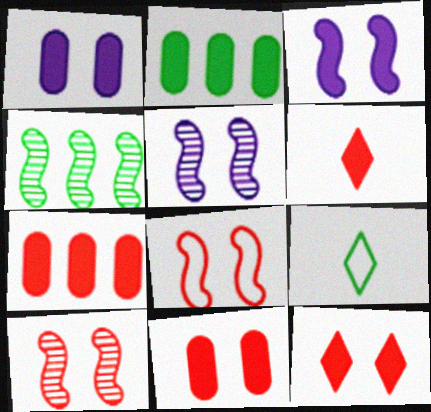[[2, 3, 6], 
[5, 7, 9]]